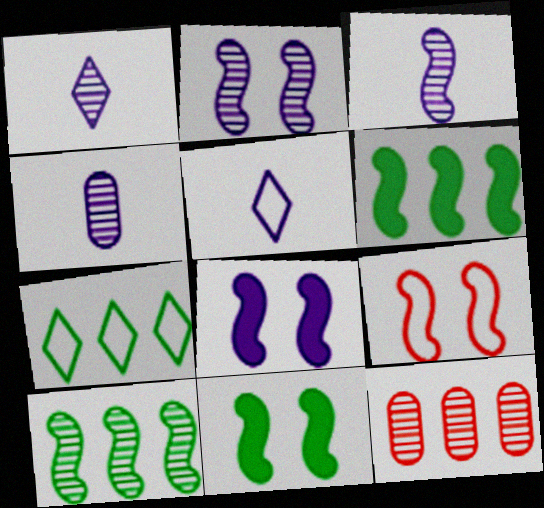[[1, 3, 4], 
[2, 9, 11], 
[3, 6, 9], 
[5, 11, 12]]